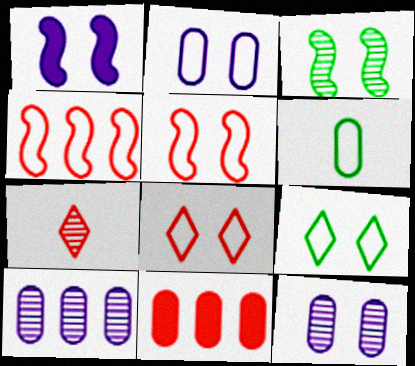[[1, 3, 5], 
[2, 5, 9], 
[3, 7, 10], 
[5, 7, 11], 
[6, 11, 12]]